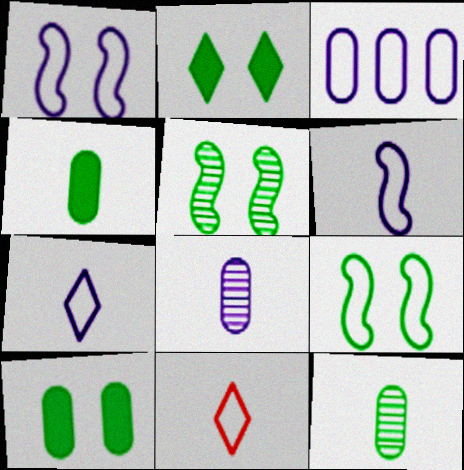[[1, 3, 7], 
[3, 9, 11]]